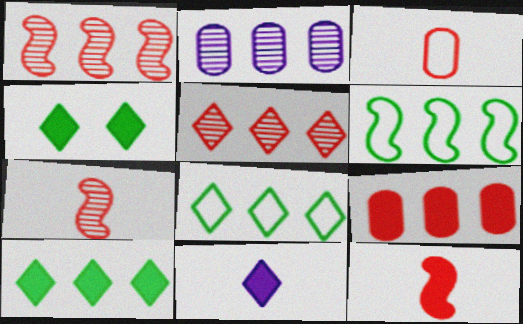[]